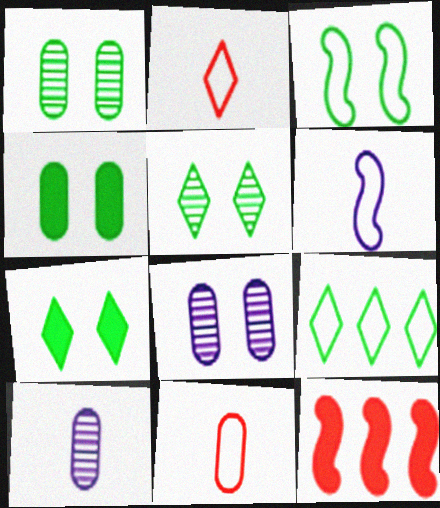[[1, 3, 7], 
[3, 4, 5]]